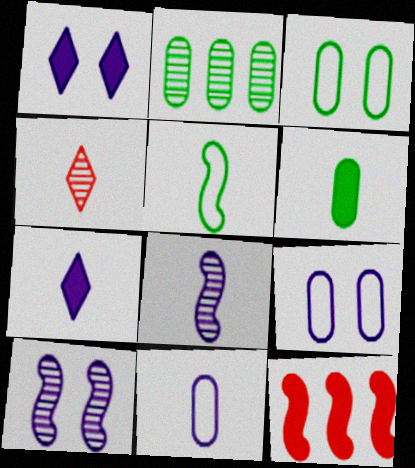[[1, 6, 12], 
[1, 9, 10], 
[2, 3, 6], 
[2, 4, 10], 
[5, 10, 12], 
[7, 8, 11]]